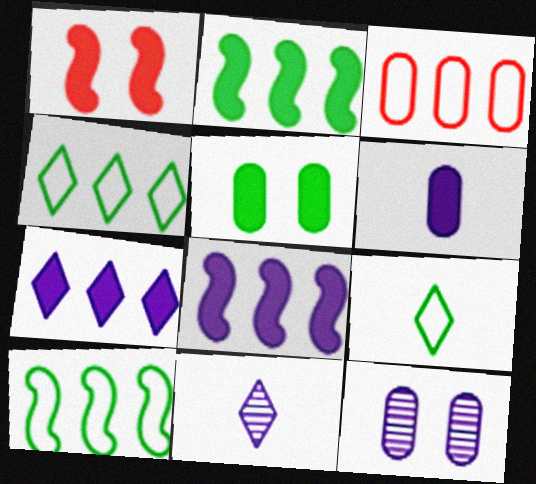[]